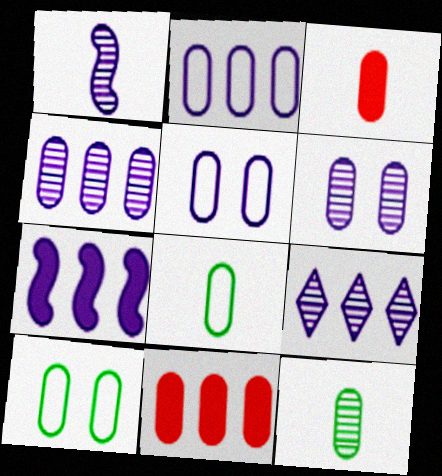[[1, 6, 9], 
[2, 7, 9], 
[3, 4, 10], 
[5, 11, 12], 
[6, 8, 11]]